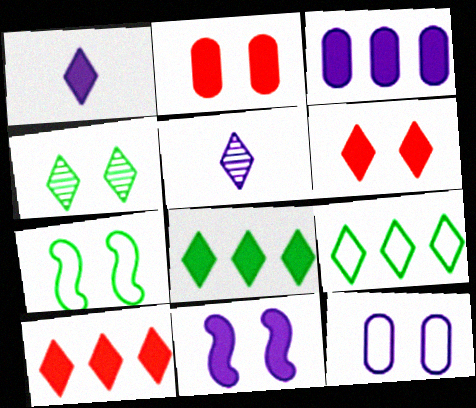[[1, 3, 11], 
[1, 6, 8], 
[5, 6, 9]]